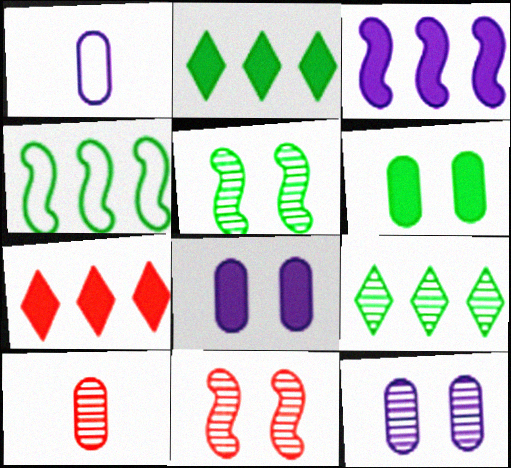[[1, 2, 11], 
[1, 5, 7]]